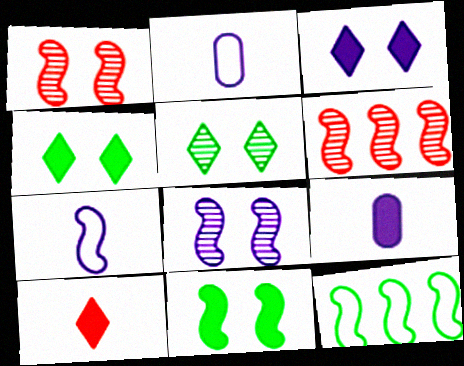[[2, 4, 6], 
[6, 7, 11]]